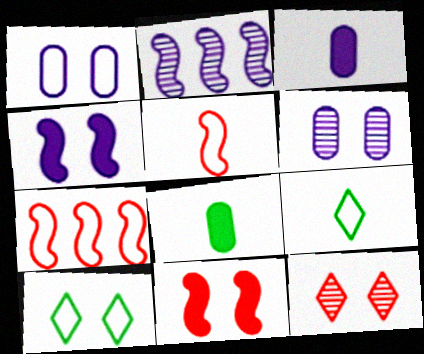[[1, 7, 9], 
[6, 10, 11]]